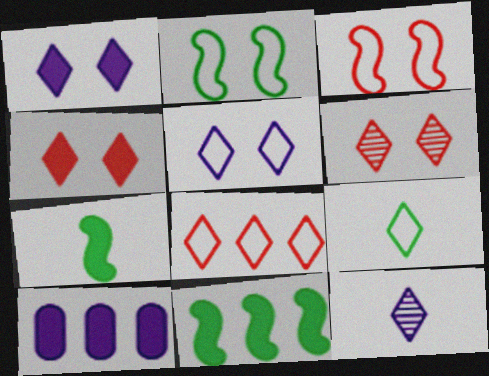[[4, 7, 10], 
[5, 8, 9]]